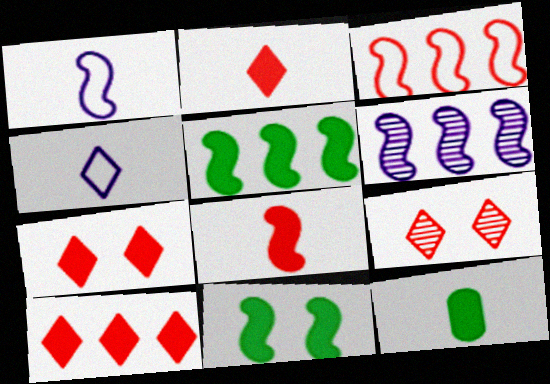[[2, 7, 10], 
[3, 5, 6]]